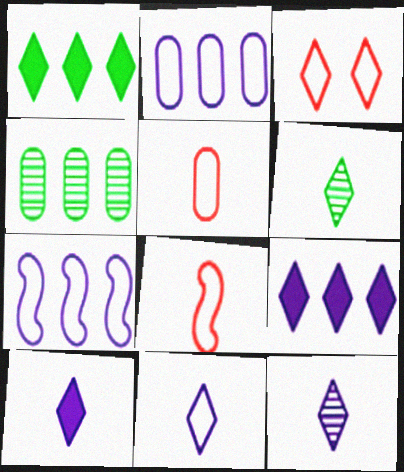[[1, 3, 12], 
[3, 6, 9], 
[10, 11, 12]]